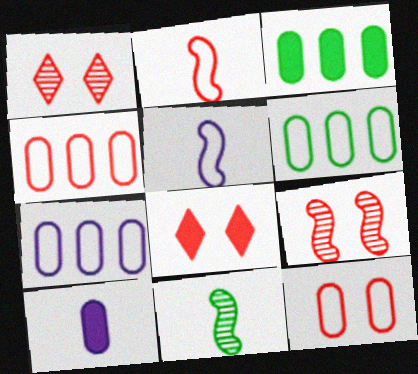[[1, 3, 5], 
[4, 6, 7], 
[7, 8, 11], 
[8, 9, 12]]